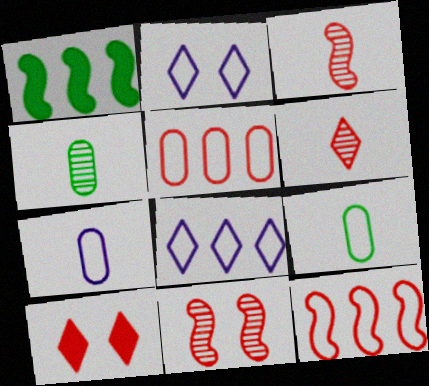[[2, 9, 12], 
[3, 5, 10]]